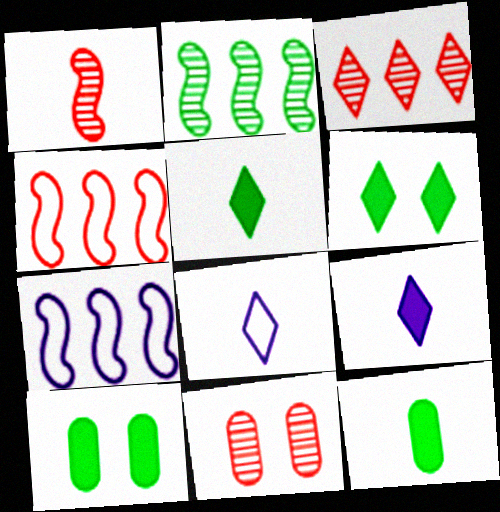[[1, 3, 11], 
[1, 8, 12], 
[3, 6, 8], 
[5, 7, 11]]